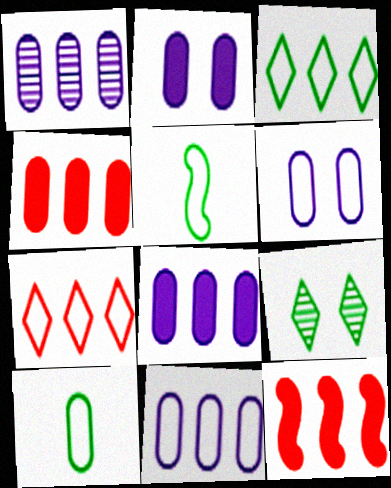[[1, 3, 12], 
[1, 8, 11], 
[5, 6, 7]]